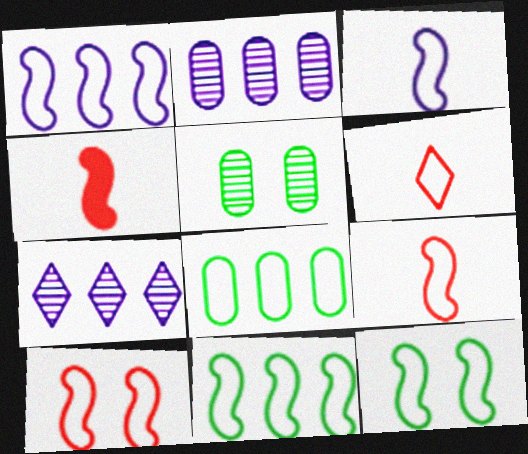[[1, 9, 12], 
[3, 10, 11]]